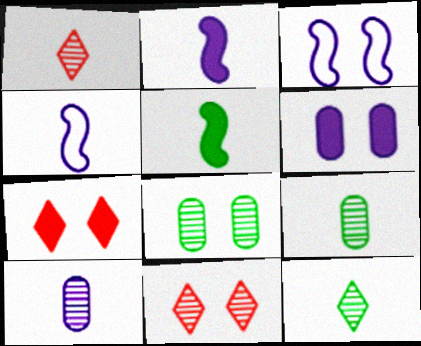[[3, 7, 8]]